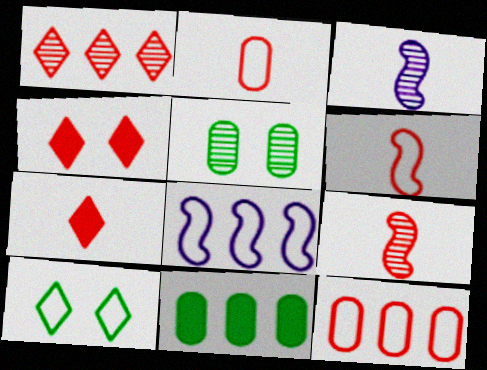[[1, 3, 5], 
[1, 8, 11], 
[2, 7, 9], 
[2, 8, 10], 
[4, 9, 12], 
[5, 7, 8]]